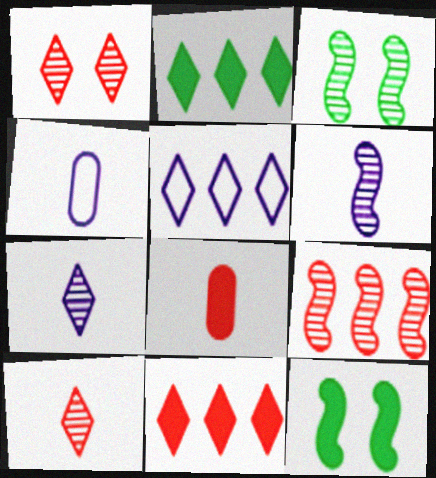[[3, 4, 11], 
[3, 5, 8], 
[3, 6, 9]]